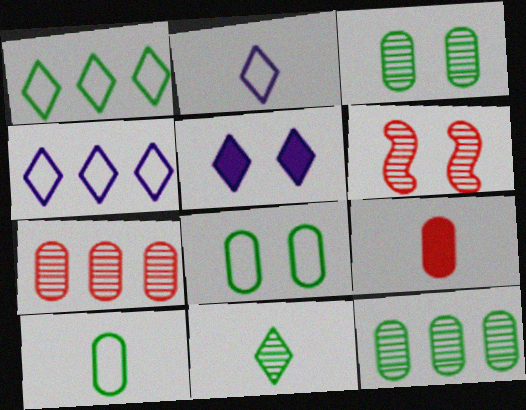[[5, 6, 8]]